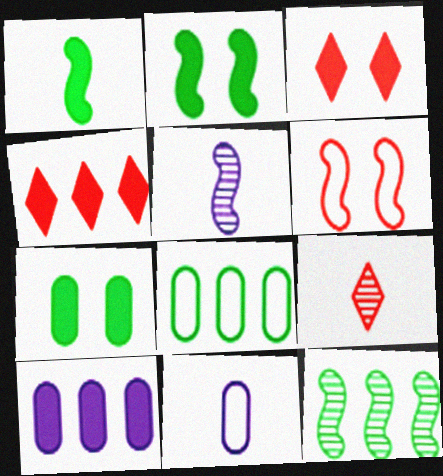[[1, 3, 10], 
[1, 9, 11], 
[3, 5, 8], 
[3, 11, 12]]